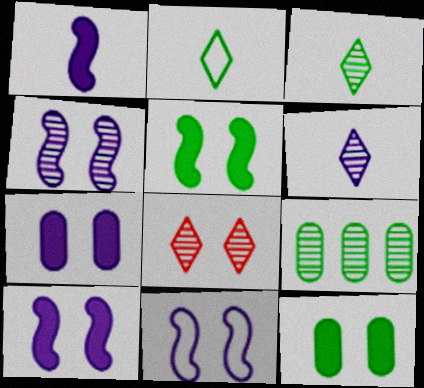[[2, 5, 9], 
[4, 10, 11], 
[8, 11, 12]]